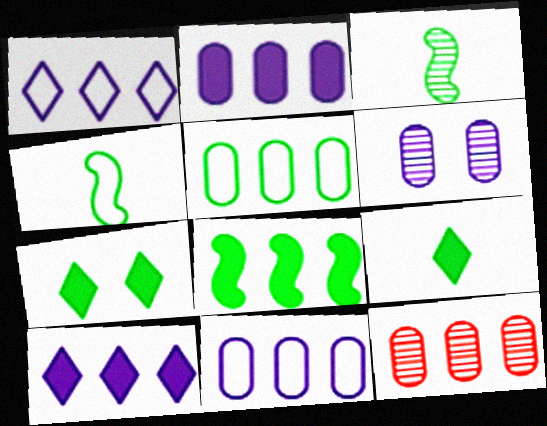[[1, 8, 12], 
[2, 5, 12], 
[3, 5, 7]]